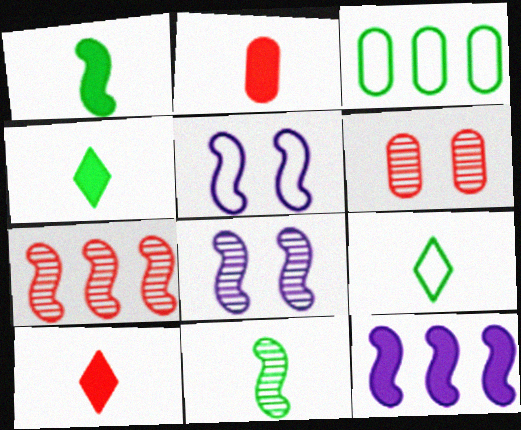[[1, 5, 7], 
[3, 8, 10], 
[6, 9, 12], 
[7, 8, 11]]